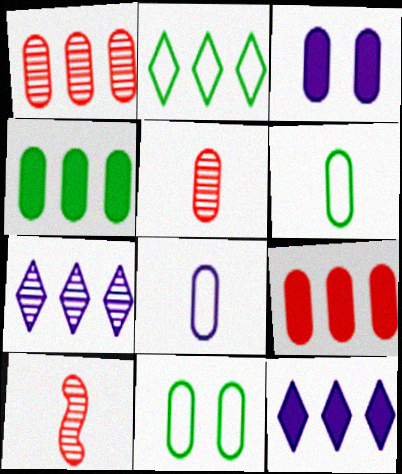[[1, 3, 6], 
[2, 3, 10], 
[10, 11, 12]]